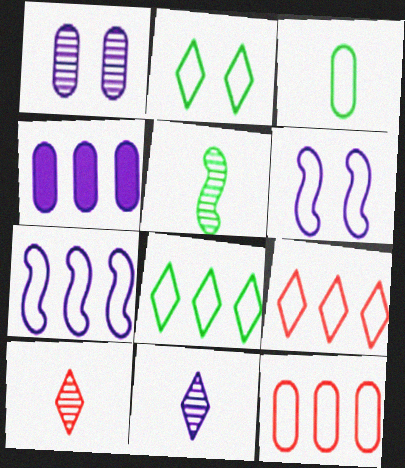[[3, 6, 9], 
[4, 6, 11], 
[7, 8, 12]]